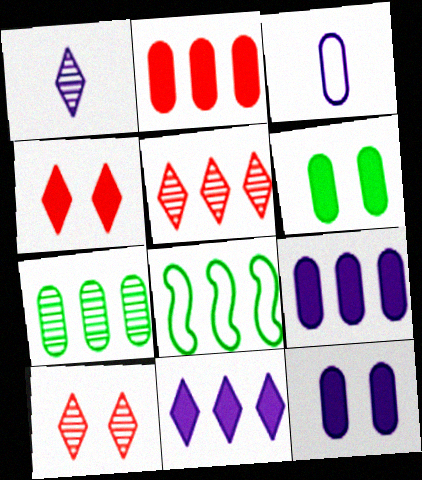[[5, 8, 9]]